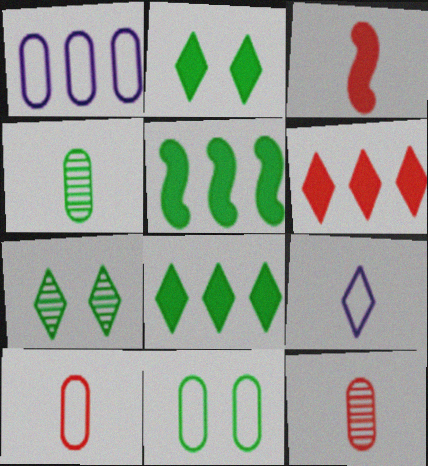[[1, 3, 7], 
[1, 10, 11], 
[3, 4, 9], 
[6, 7, 9]]